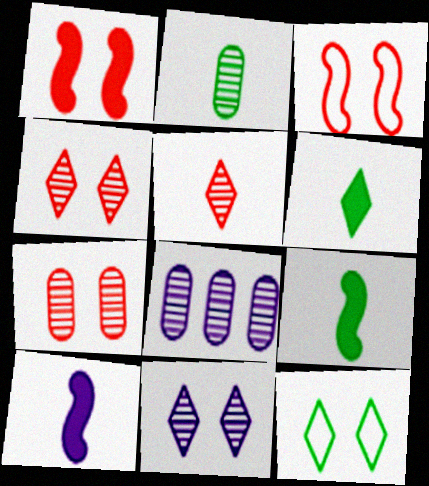[[2, 7, 8], 
[3, 6, 8]]